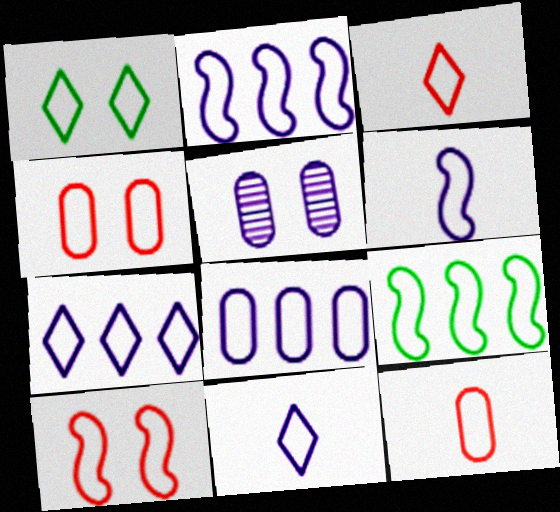[[1, 2, 12], 
[1, 3, 7], 
[2, 7, 8], 
[4, 9, 11], 
[6, 9, 10]]